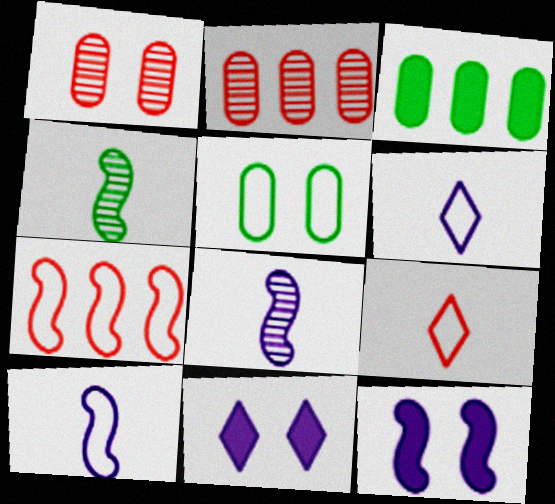[[4, 7, 12], 
[5, 6, 7]]